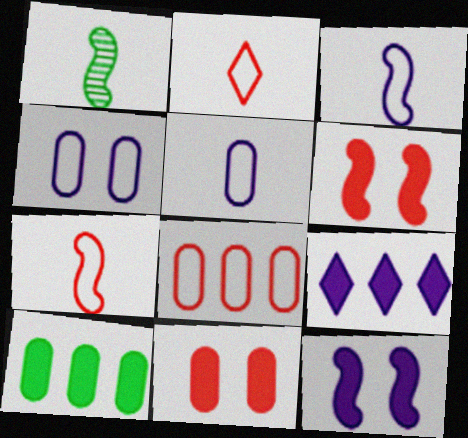[]